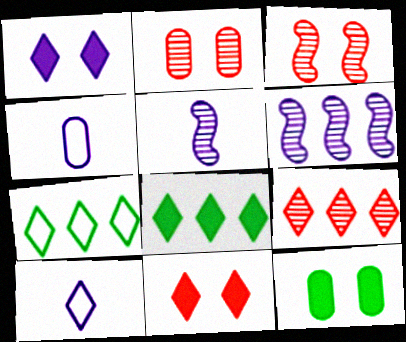[[1, 4, 6], 
[3, 4, 8]]